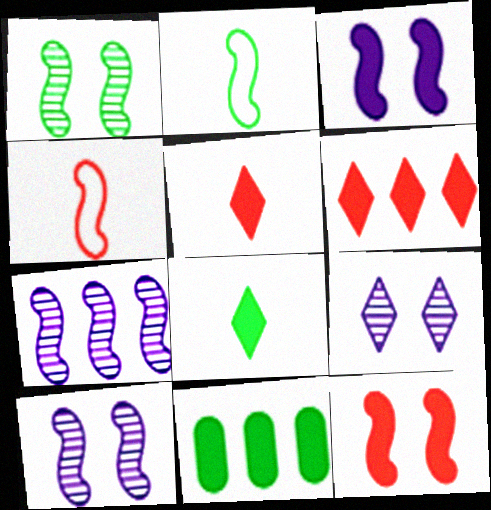[[2, 7, 12], 
[3, 5, 11], 
[4, 9, 11]]